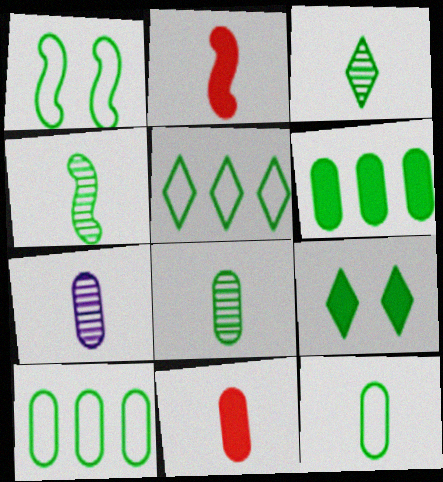[[1, 3, 6], 
[1, 5, 12], 
[3, 4, 8], 
[3, 5, 9], 
[4, 9, 10], 
[7, 11, 12]]